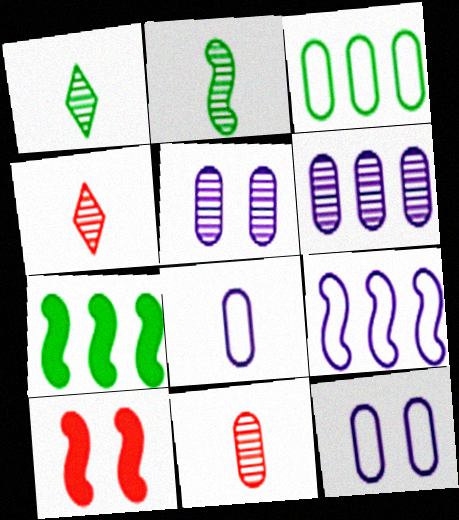[[2, 9, 10], 
[4, 7, 12]]